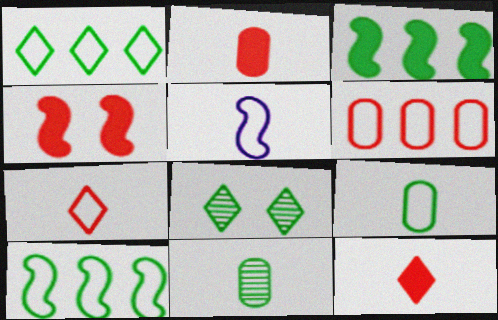[[3, 8, 9], 
[5, 7, 9], 
[5, 11, 12]]